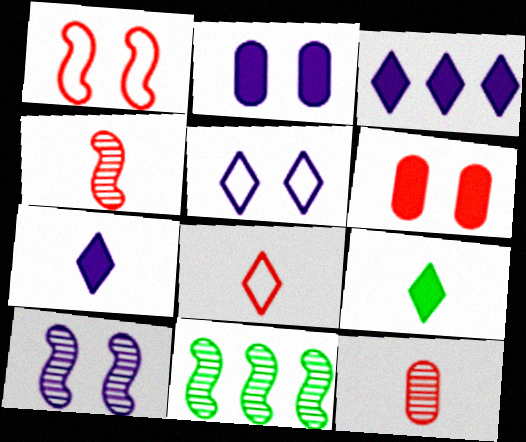[[2, 5, 10], 
[2, 8, 11], 
[4, 10, 11]]